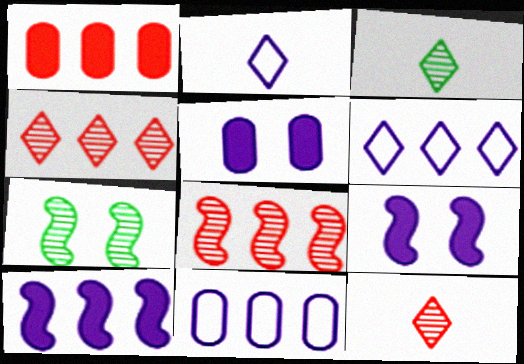[[1, 2, 7]]